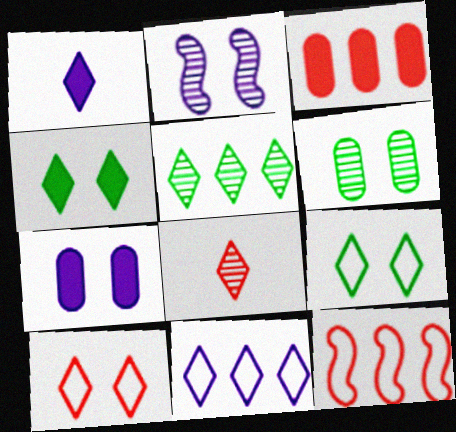[[1, 5, 10], 
[1, 6, 12], 
[4, 8, 11]]